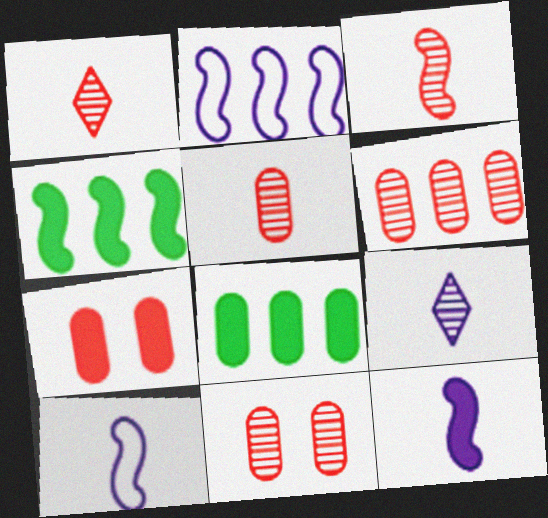[[1, 3, 5], 
[5, 6, 11]]